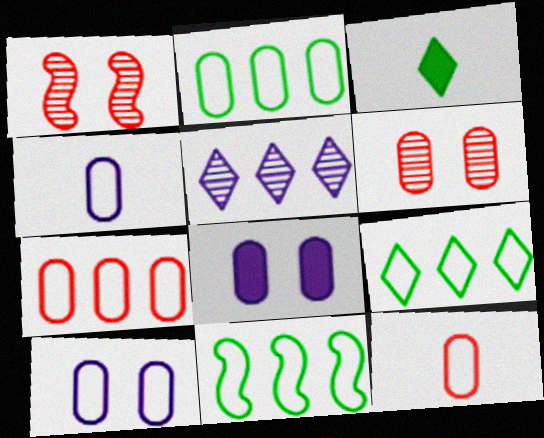[[2, 9, 11], 
[2, 10, 12]]